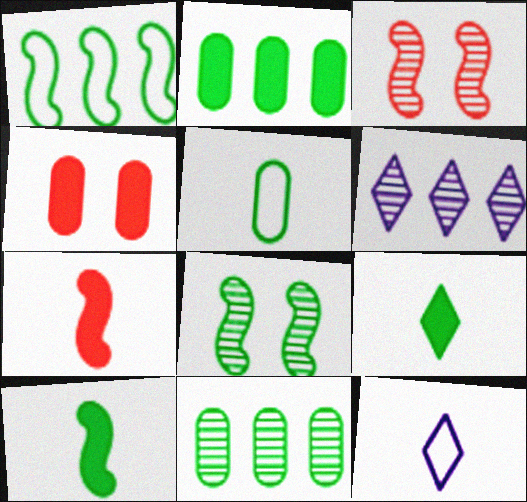[[1, 8, 10], 
[2, 3, 12]]